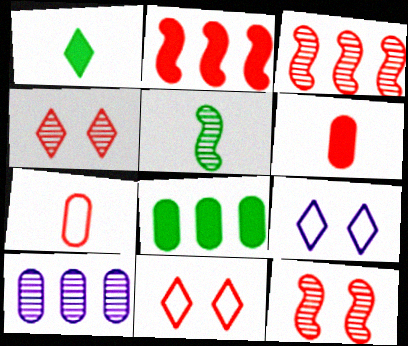[[2, 4, 7], 
[3, 6, 11], 
[4, 5, 10]]